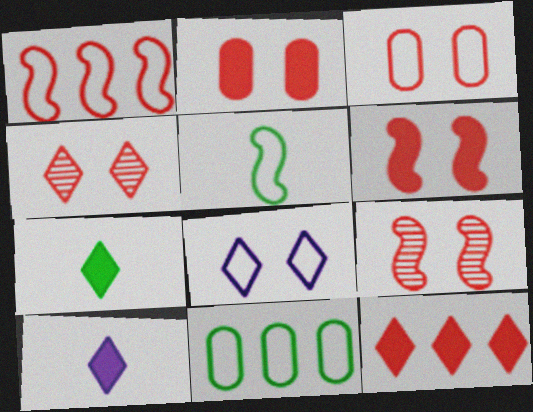[[3, 4, 6], 
[9, 10, 11]]